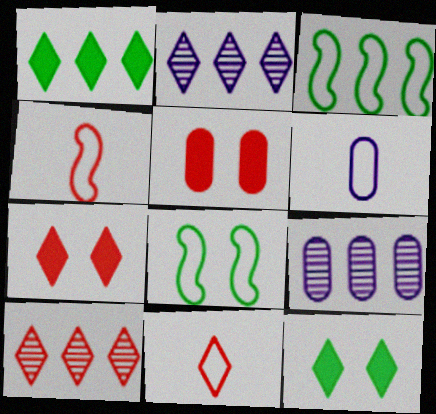[[2, 11, 12], 
[4, 5, 10], 
[4, 9, 12], 
[7, 10, 11]]